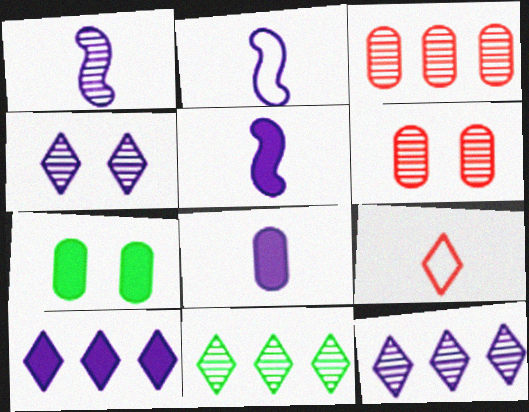[[1, 2, 5], 
[1, 6, 11]]